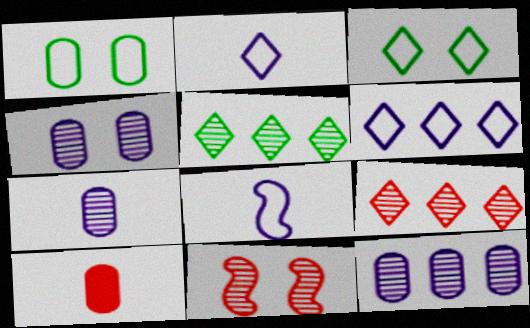[[1, 10, 12], 
[4, 7, 12], 
[5, 7, 11]]